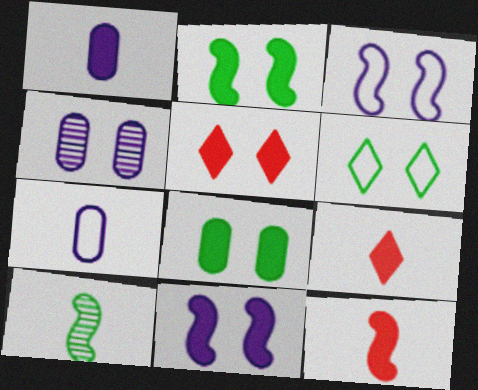[[5, 8, 11], 
[7, 9, 10]]